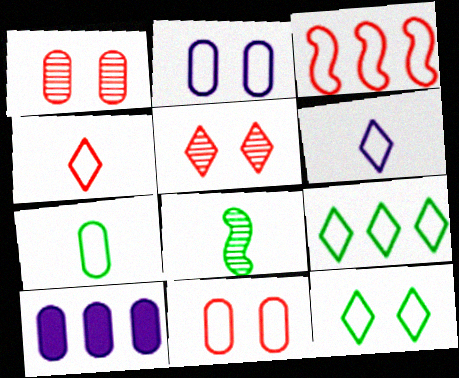[[1, 7, 10], 
[3, 4, 11]]